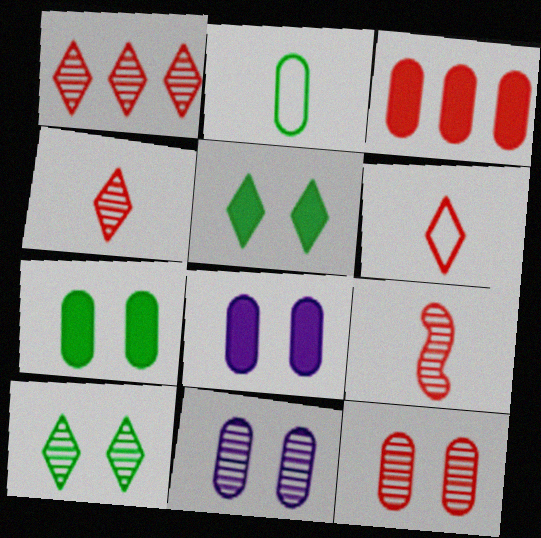[[1, 9, 12], 
[2, 3, 11]]